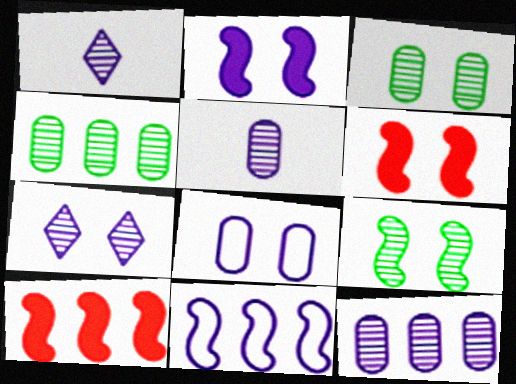[[2, 7, 8]]